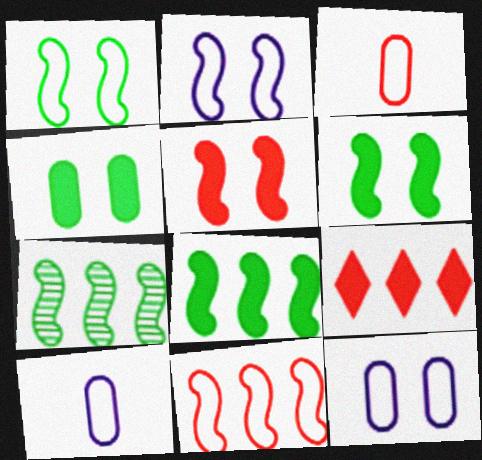[]